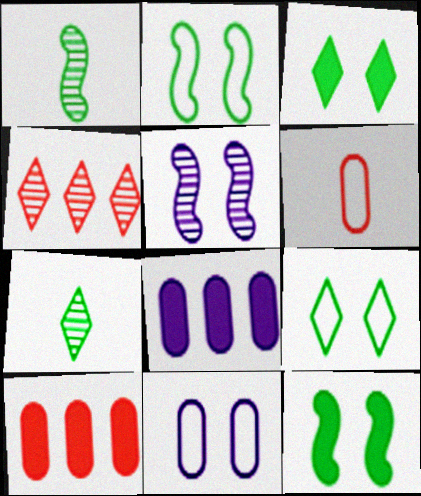[]